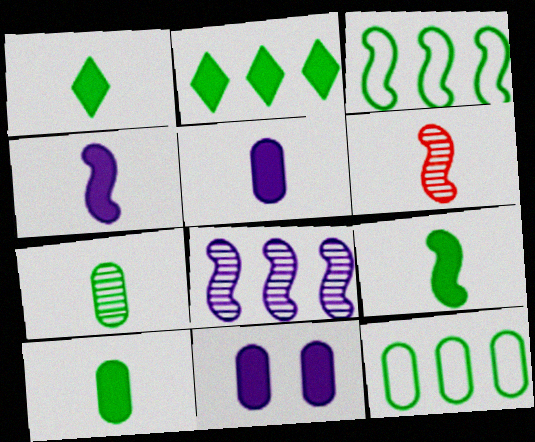[[1, 9, 10]]